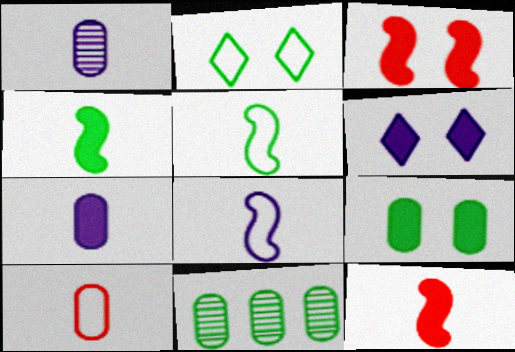[[2, 4, 11], 
[3, 6, 9]]